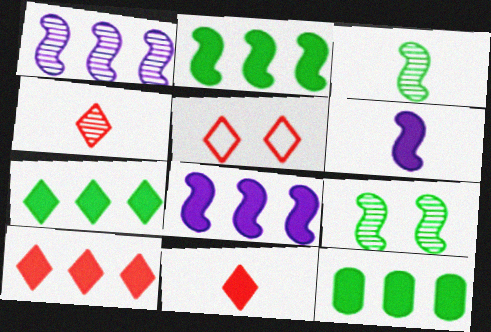[[2, 7, 12], 
[4, 5, 10], 
[8, 10, 12]]